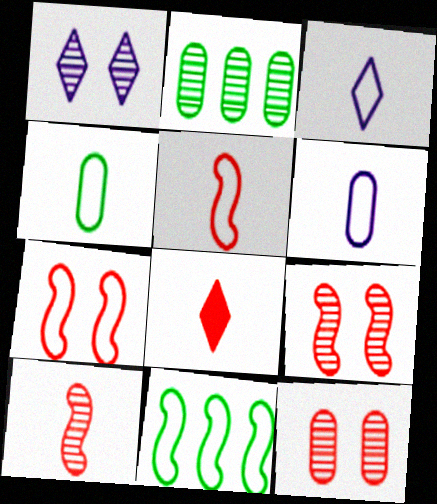[[1, 2, 10], 
[3, 4, 5]]